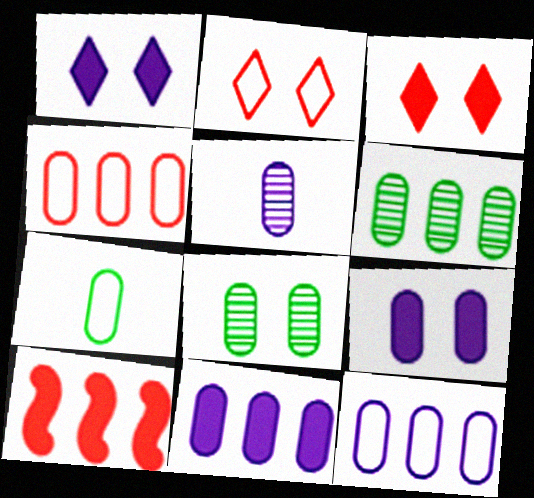[[4, 6, 11], 
[5, 9, 12]]